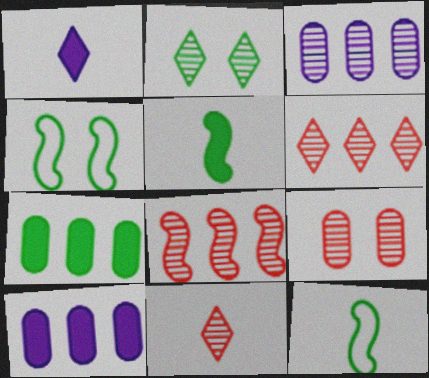[[2, 7, 12], 
[4, 10, 11], 
[8, 9, 11]]